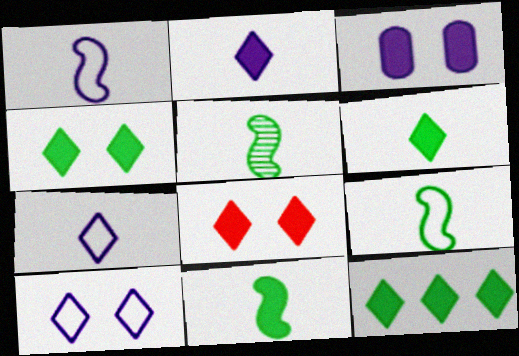[[2, 8, 12], 
[4, 6, 12], 
[5, 9, 11]]